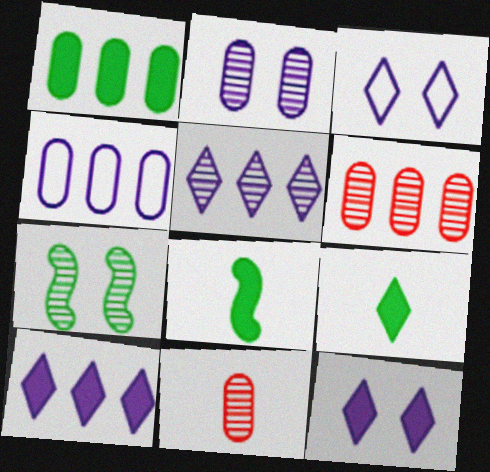[[1, 4, 6], 
[3, 6, 8], 
[5, 7, 11]]